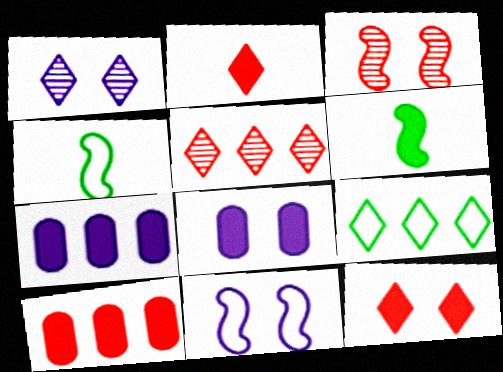[[1, 2, 9], 
[1, 4, 10], 
[1, 8, 11], 
[4, 5, 8], 
[6, 7, 12]]